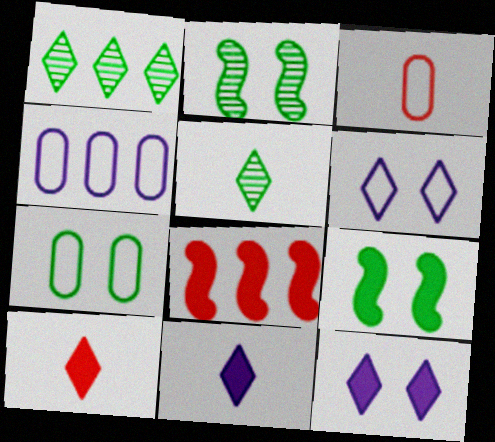[[1, 4, 8], 
[1, 6, 10], 
[2, 4, 10], 
[3, 4, 7]]